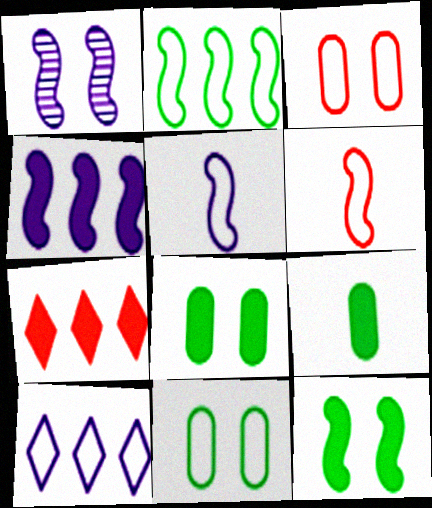[[1, 4, 5], 
[6, 10, 11]]